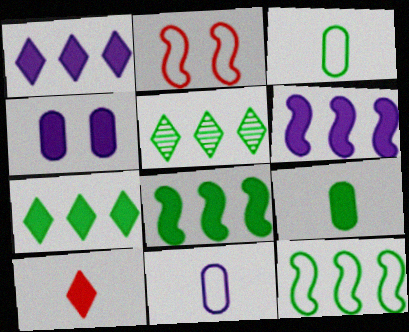[[4, 8, 10]]